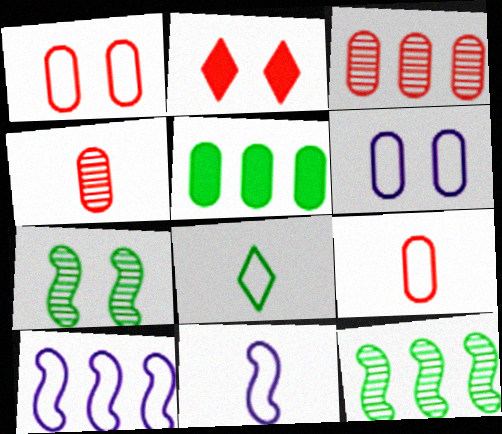[[1, 8, 10], 
[2, 6, 7], 
[4, 5, 6], 
[5, 7, 8], 
[8, 9, 11]]